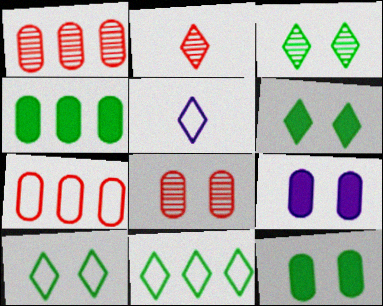[[3, 6, 10]]